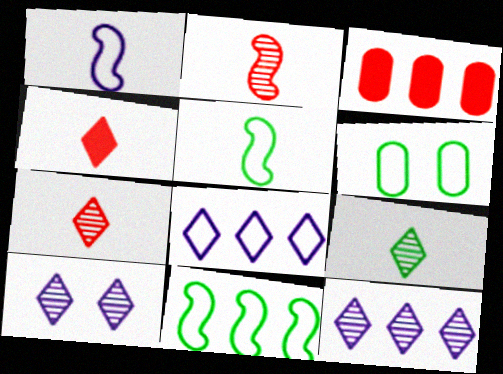[[3, 5, 10], 
[3, 11, 12]]